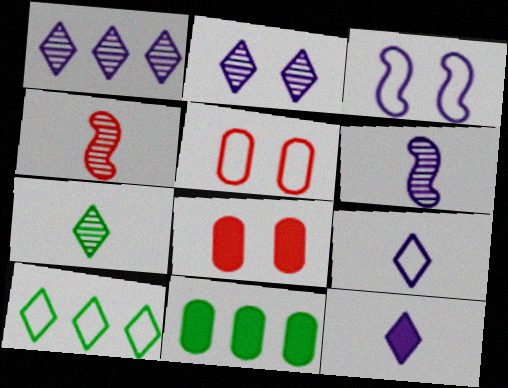[[6, 8, 10]]